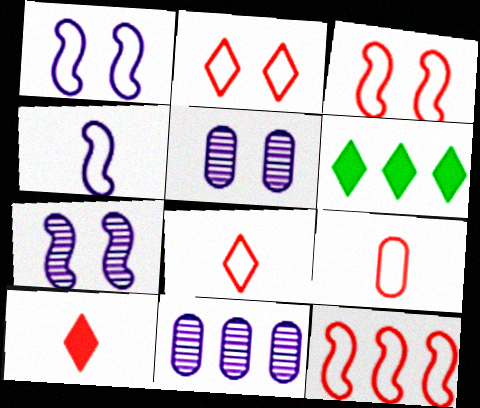[[2, 9, 12], 
[6, 7, 9], 
[6, 11, 12]]